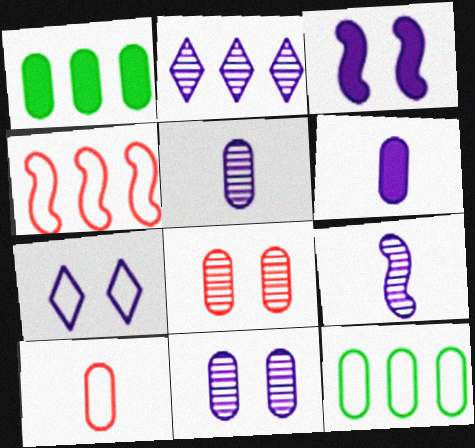[[1, 2, 4], 
[1, 10, 11], 
[2, 9, 11], 
[3, 7, 11], 
[6, 8, 12]]